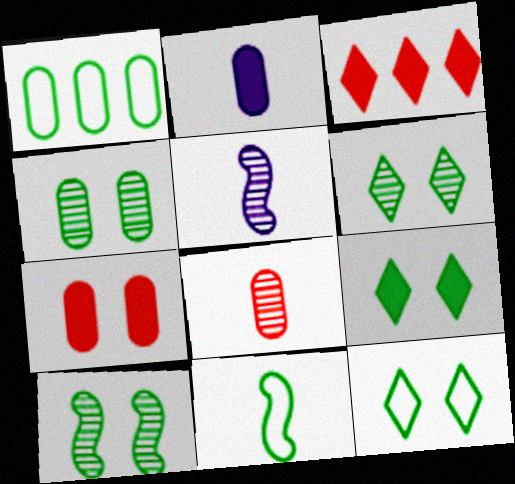[[1, 11, 12], 
[4, 6, 10], 
[6, 9, 12]]